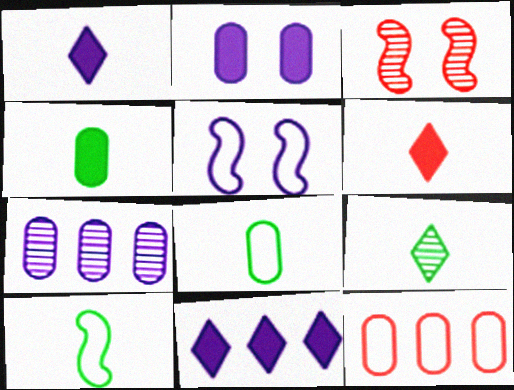[[1, 5, 7], 
[3, 6, 12], 
[3, 7, 9], 
[3, 8, 11], 
[4, 9, 10]]